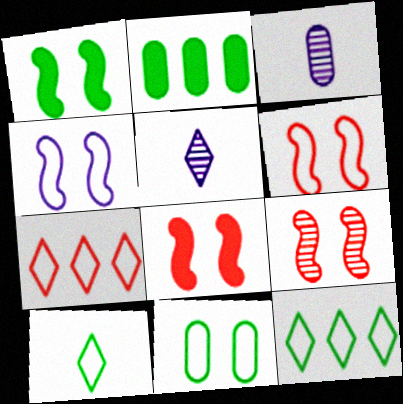[[1, 3, 7], 
[1, 4, 9], 
[2, 5, 6], 
[3, 8, 12], 
[6, 8, 9]]